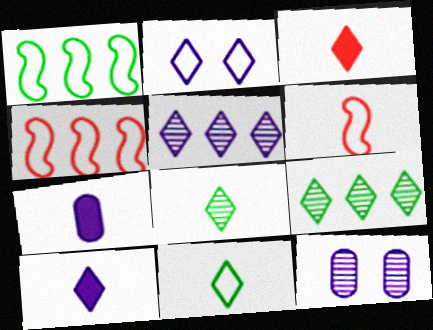[[1, 3, 12], 
[2, 3, 9], 
[2, 5, 10], 
[6, 7, 8]]